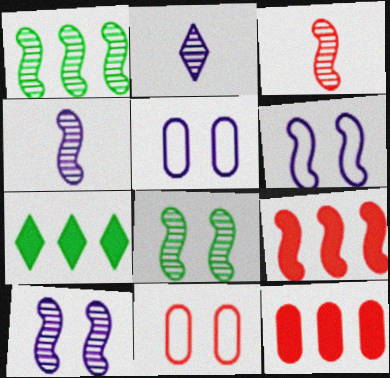[[1, 3, 10], 
[3, 5, 7], 
[4, 7, 11]]